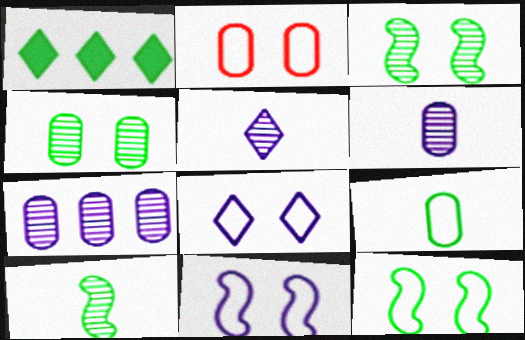[[1, 3, 9], 
[2, 8, 12]]